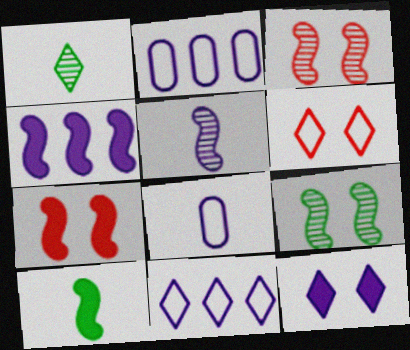[[1, 2, 7], 
[2, 5, 12], 
[4, 7, 10]]